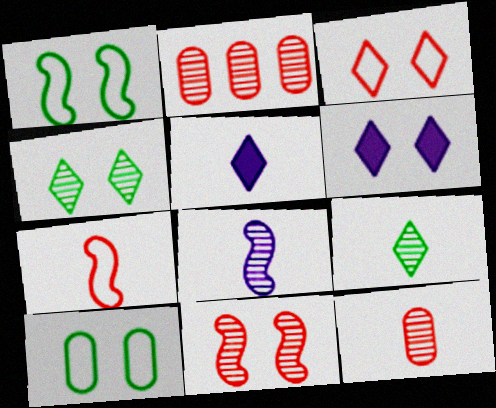[[1, 2, 5], 
[2, 4, 8], 
[3, 4, 6], 
[6, 10, 11], 
[8, 9, 12]]